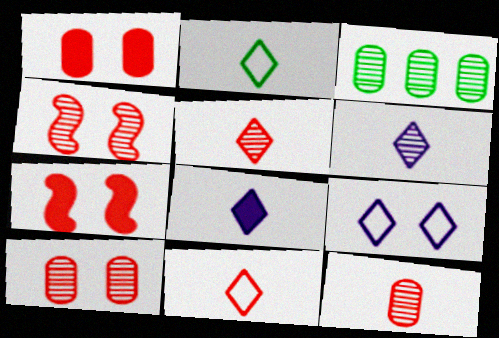[[2, 5, 8], 
[3, 4, 6]]